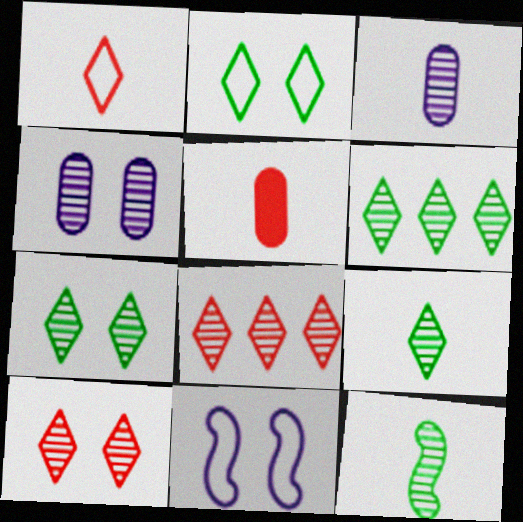[[4, 8, 12], 
[5, 6, 11], 
[6, 7, 9]]